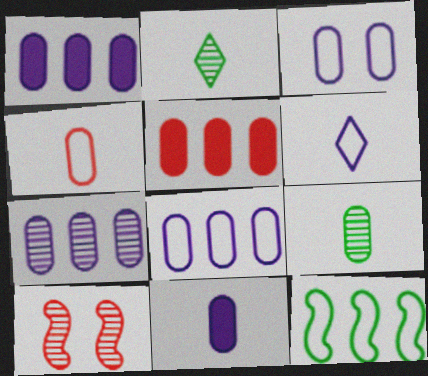[[1, 7, 8], 
[2, 7, 10], 
[3, 5, 9], 
[3, 7, 11], 
[4, 9, 11]]